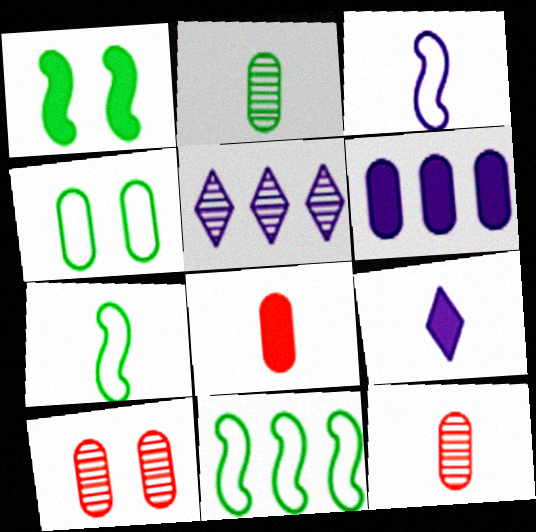[[4, 6, 12], 
[7, 9, 12], 
[9, 10, 11]]